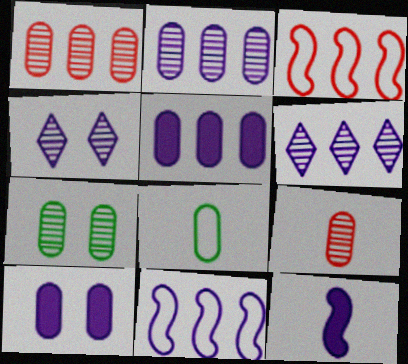[[1, 8, 10], 
[2, 7, 9], 
[5, 6, 11]]